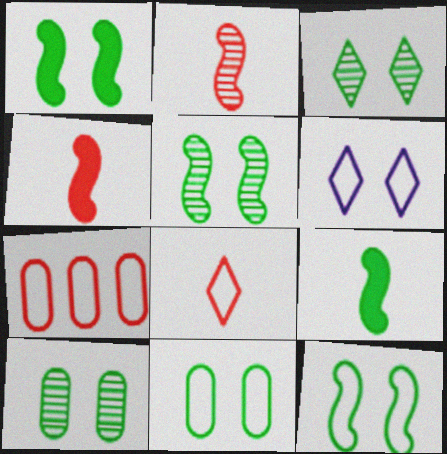[[1, 3, 11], 
[1, 5, 12], 
[3, 5, 10]]